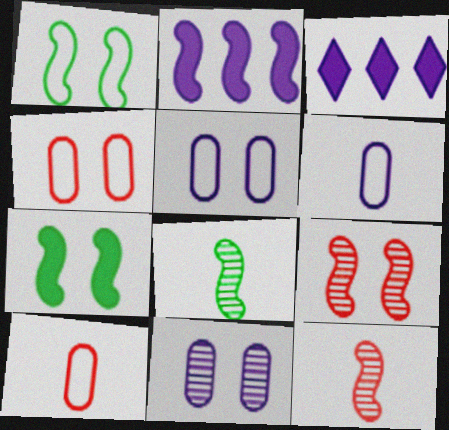[[1, 2, 12], 
[3, 4, 8]]